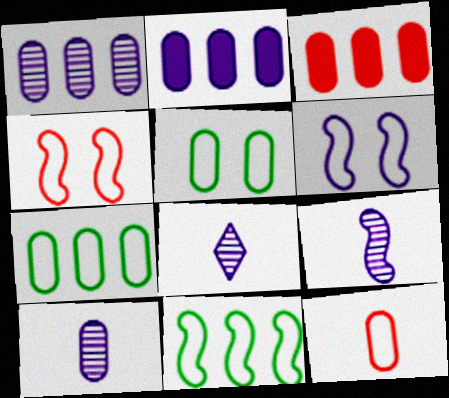[[1, 3, 7], 
[2, 6, 8], 
[3, 5, 10], 
[8, 9, 10]]